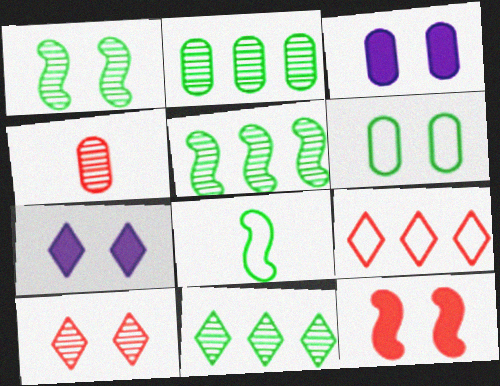[[2, 5, 11], 
[4, 9, 12]]